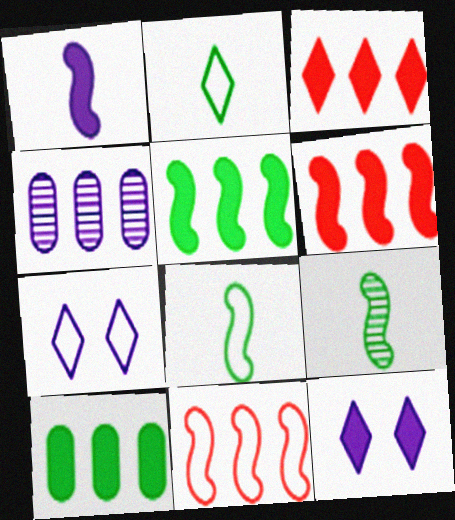[[1, 4, 7]]